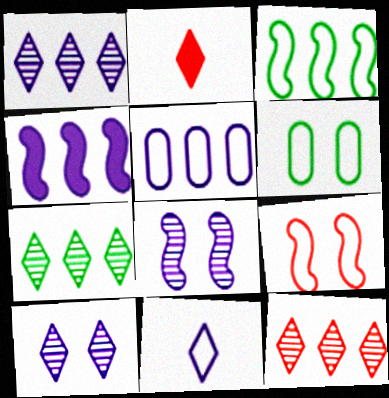[[1, 4, 5], 
[1, 7, 12]]